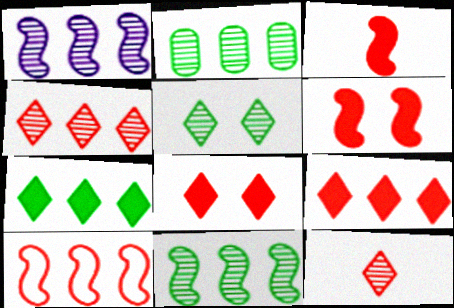[[1, 2, 4]]